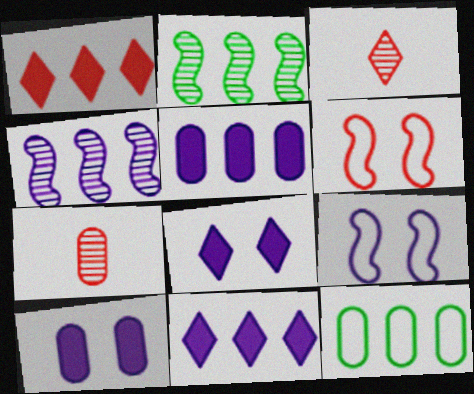[[1, 4, 12], 
[1, 6, 7], 
[7, 10, 12]]